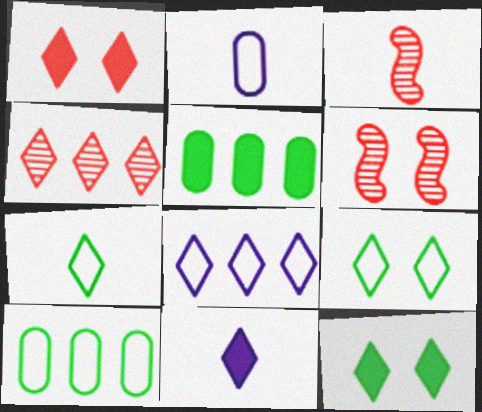[[4, 9, 11], 
[6, 10, 11]]